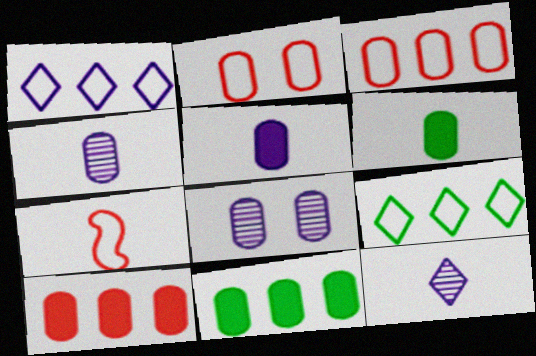[[2, 4, 11], 
[3, 6, 8], 
[6, 7, 12]]